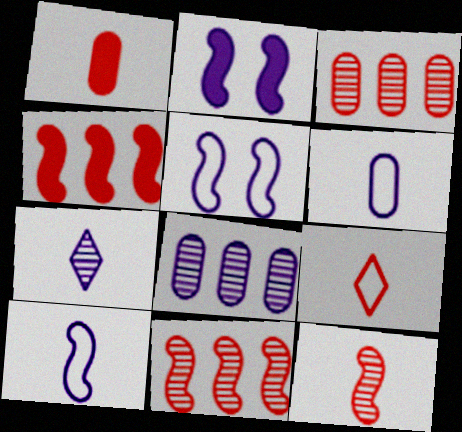[[1, 9, 12]]